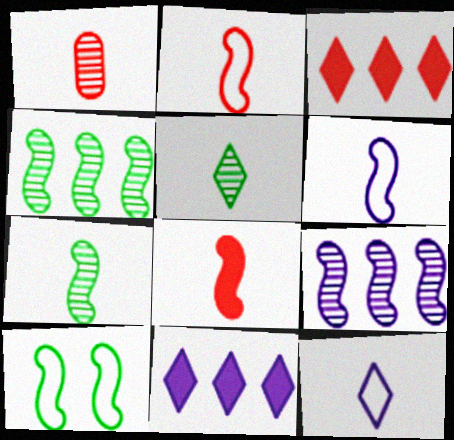[[1, 10, 11], 
[6, 7, 8], 
[8, 9, 10]]